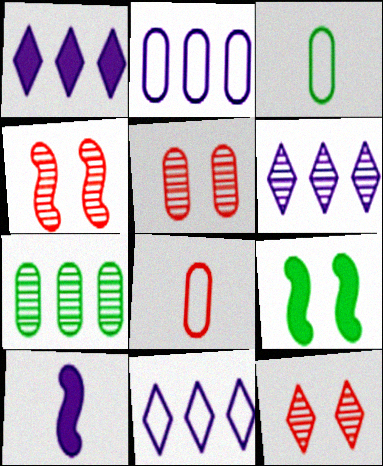[[1, 3, 4], 
[1, 6, 11], 
[4, 5, 12], 
[6, 8, 9]]